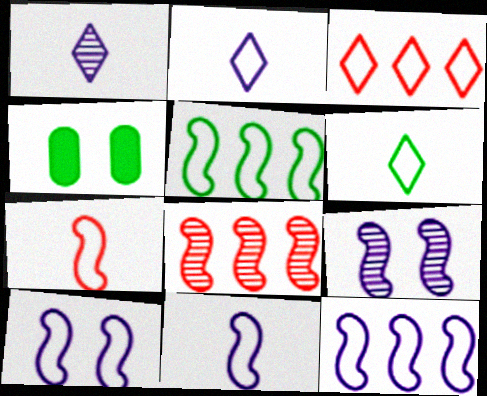[[2, 4, 8], 
[5, 7, 10], 
[10, 11, 12]]